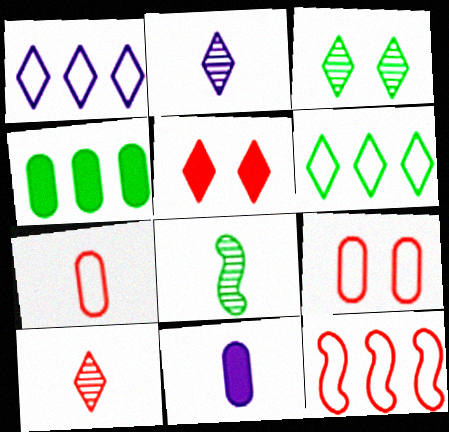[[2, 5, 6], 
[3, 11, 12]]